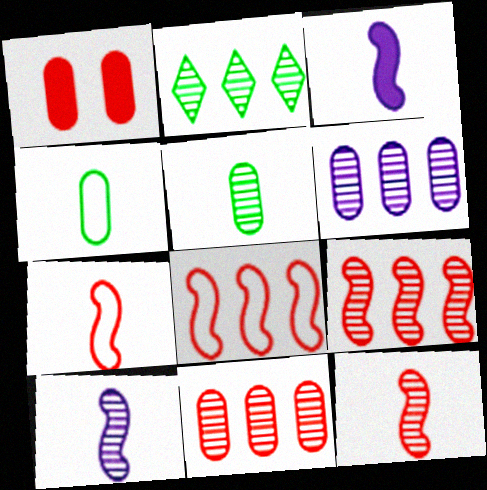[[1, 4, 6], 
[2, 6, 9]]